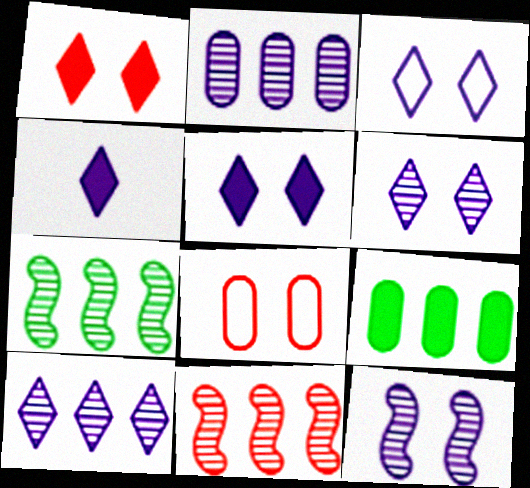[[3, 4, 10], 
[3, 5, 6], 
[4, 7, 8]]